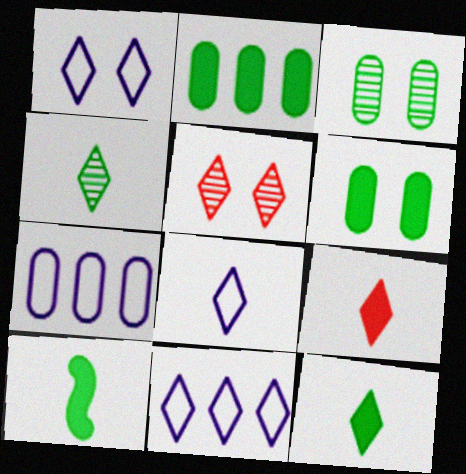[[1, 8, 11], 
[4, 8, 9], 
[5, 7, 10], 
[5, 11, 12]]